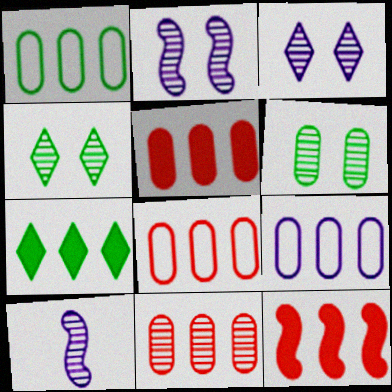[[1, 8, 9], 
[4, 10, 11], 
[5, 8, 11]]